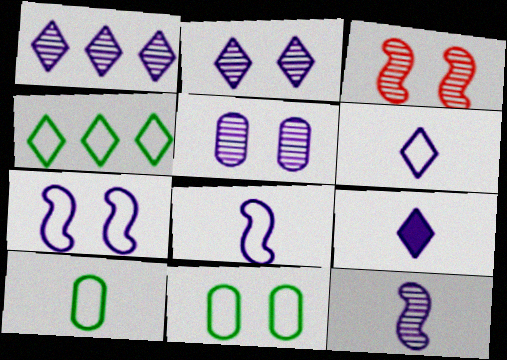[[1, 5, 12]]